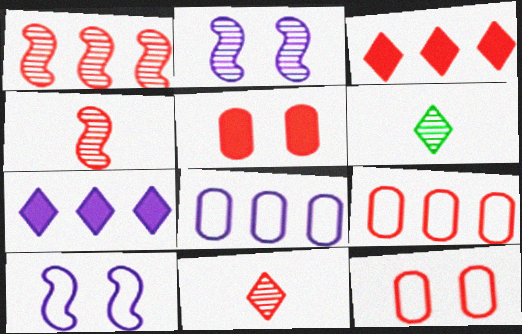[[1, 3, 9], 
[3, 4, 12]]